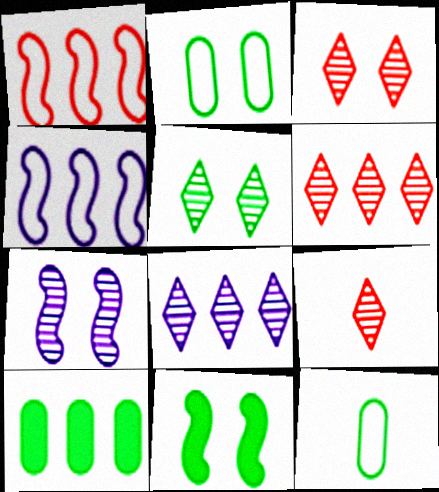[[1, 8, 10], 
[2, 5, 11], 
[3, 6, 9], 
[4, 6, 10], 
[5, 8, 9]]